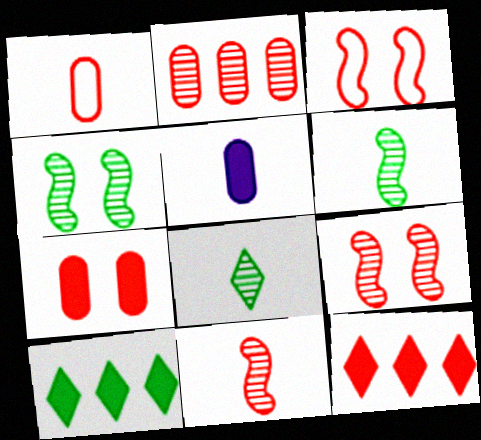[[1, 2, 7], 
[1, 9, 12]]